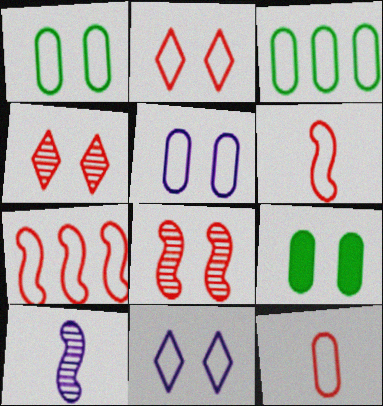[[2, 7, 12], 
[3, 5, 12], 
[3, 6, 11], 
[8, 9, 11]]